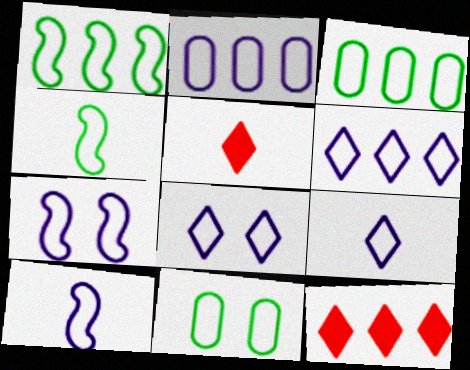[[2, 7, 9], 
[2, 8, 10], 
[6, 8, 9]]